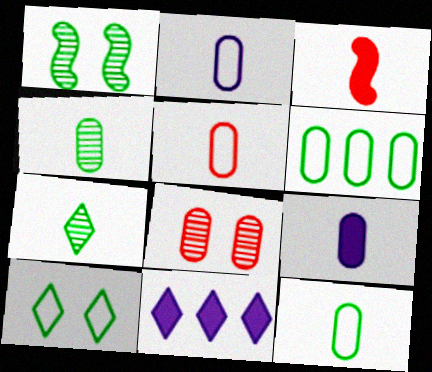[[1, 5, 11], 
[2, 3, 7], 
[2, 5, 12], 
[4, 5, 9], 
[6, 8, 9]]